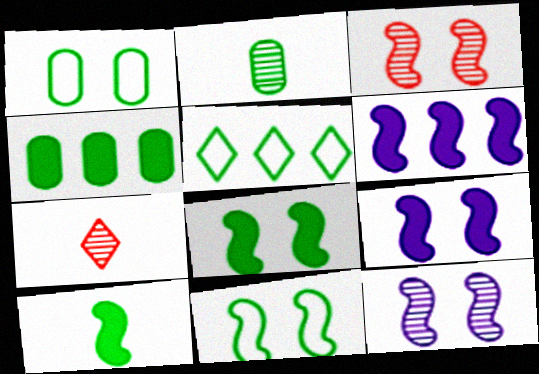[[1, 2, 4], 
[1, 6, 7], 
[2, 5, 8], 
[3, 9, 11]]